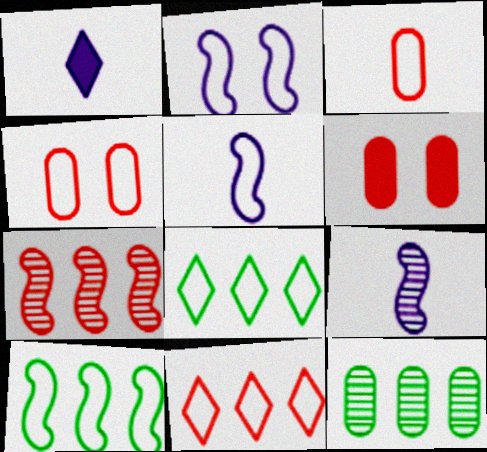[[2, 3, 8], 
[4, 5, 8], 
[6, 8, 9]]